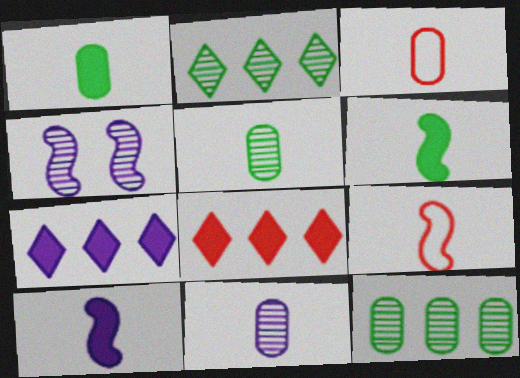[[1, 3, 11]]